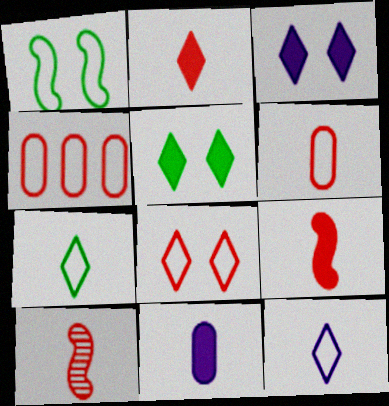[[1, 4, 12], 
[2, 6, 10], 
[7, 10, 11]]